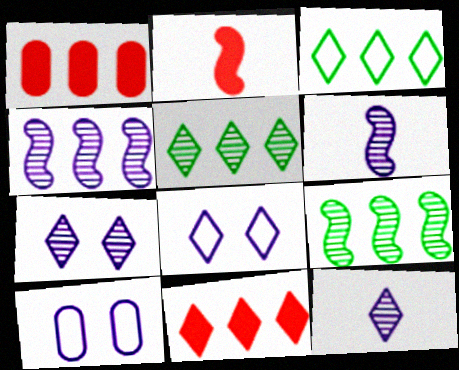[[1, 3, 4], 
[2, 5, 10]]